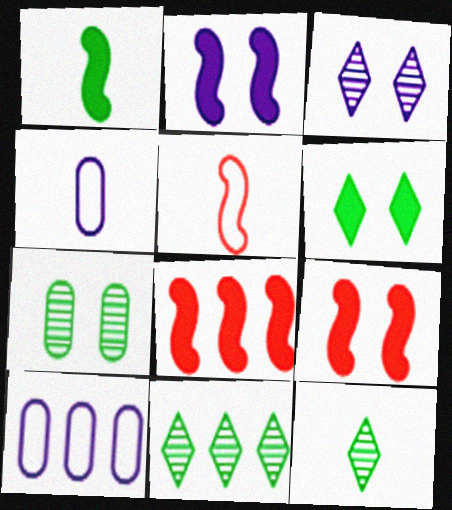[[1, 2, 8], 
[4, 9, 11], 
[8, 10, 11], 
[9, 10, 12]]